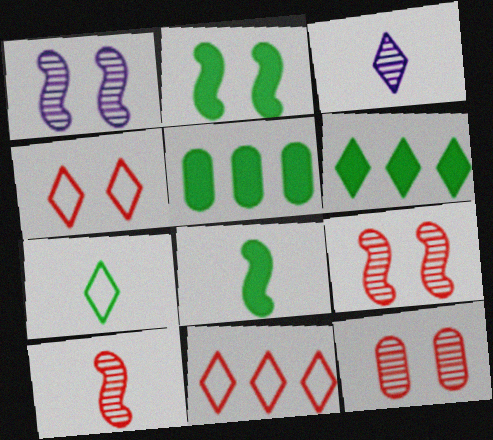[[3, 4, 6]]